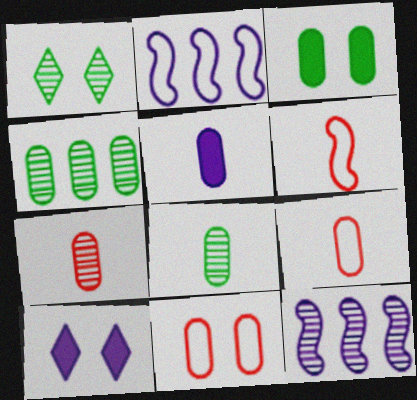[[1, 7, 12], 
[4, 5, 11], 
[4, 6, 10], 
[5, 8, 9]]